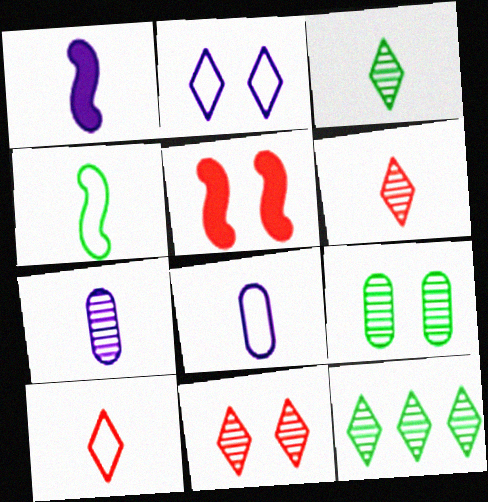[[2, 5, 9], 
[4, 8, 10], 
[5, 8, 12]]